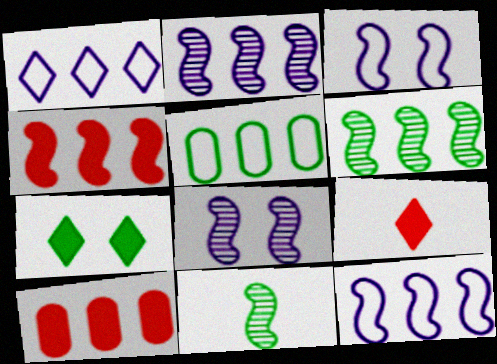[[1, 6, 10], 
[3, 4, 11], 
[4, 6, 12], 
[5, 7, 11], 
[5, 8, 9]]